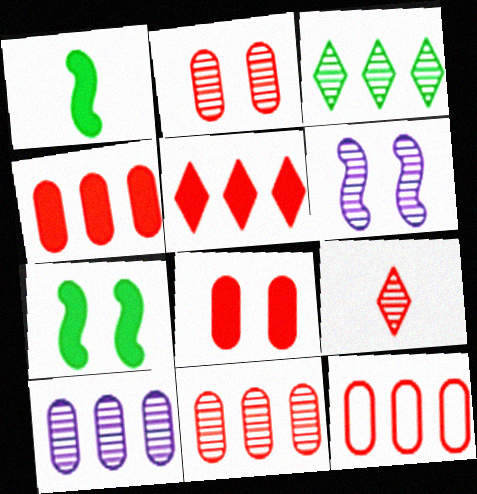[[4, 11, 12]]